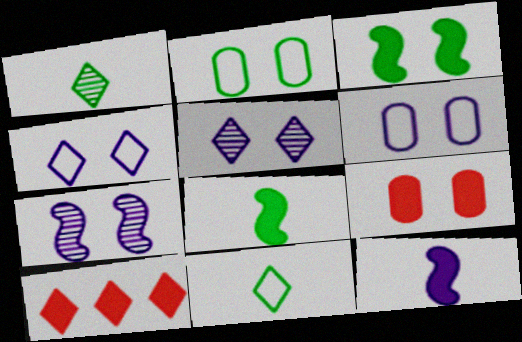[[1, 4, 10], 
[5, 10, 11]]